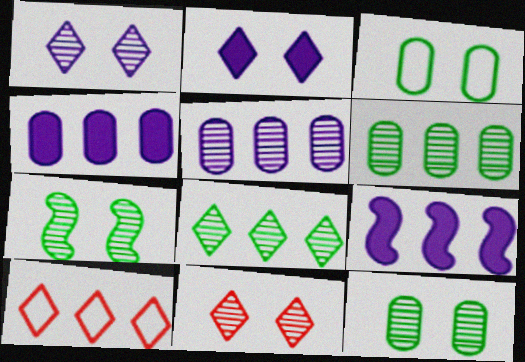[[6, 9, 10]]